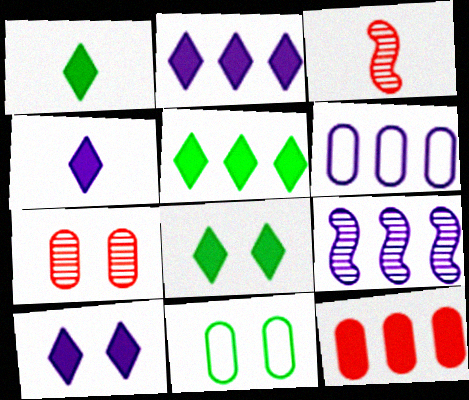[[1, 5, 8], 
[2, 3, 11], 
[2, 4, 10], 
[2, 6, 9], 
[3, 6, 8]]